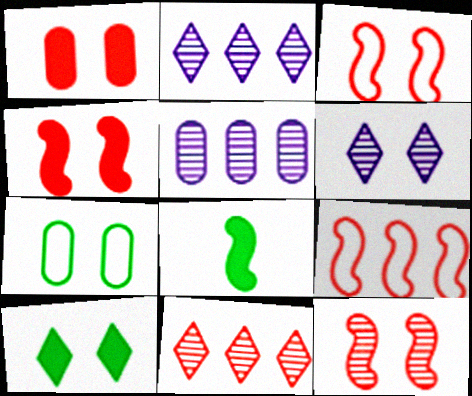[[3, 4, 12], 
[4, 6, 7]]